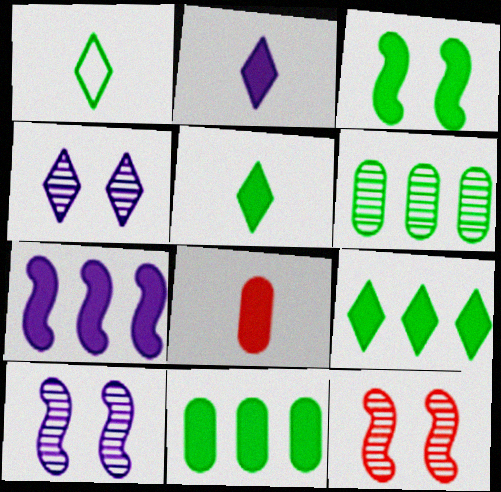[[1, 3, 6], 
[3, 5, 11]]